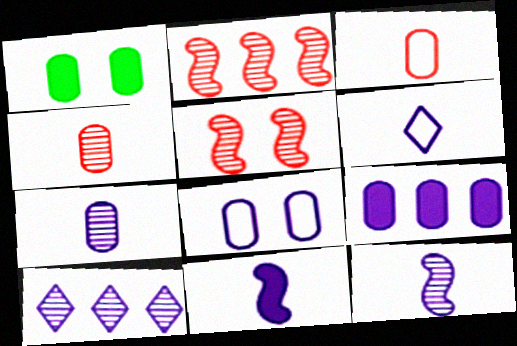[[1, 2, 6], 
[6, 7, 11], 
[7, 8, 9], 
[8, 10, 11]]